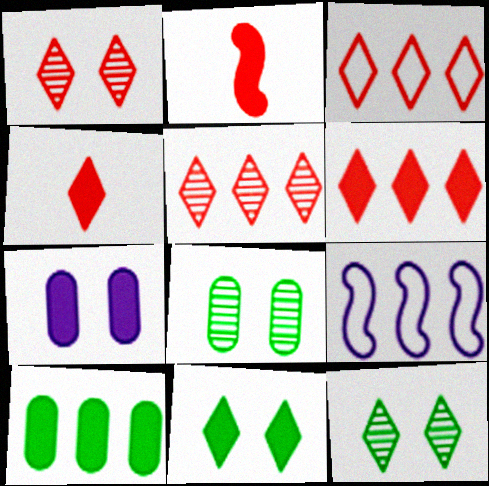[[1, 3, 4], 
[3, 5, 6], 
[4, 8, 9], 
[5, 9, 10]]